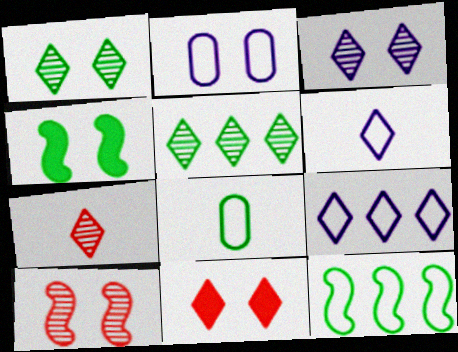[[3, 5, 7], 
[4, 5, 8], 
[5, 6, 11]]